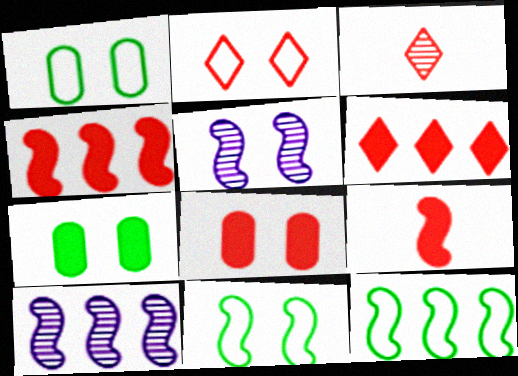[[2, 3, 6], 
[2, 5, 7], 
[4, 10, 12], 
[5, 9, 12], 
[6, 8, 9], 
[9, 10, 11]]